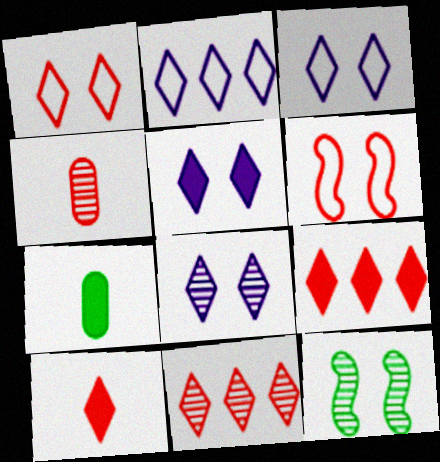[[1, 10, 11], 
[3, 5, 8], 
[4, 6, 9]]